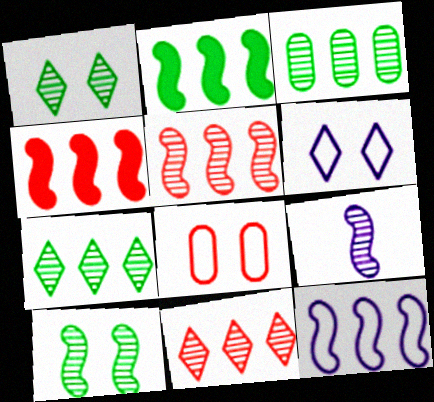[[2, 5, 12], 
[5, 9, 10]]